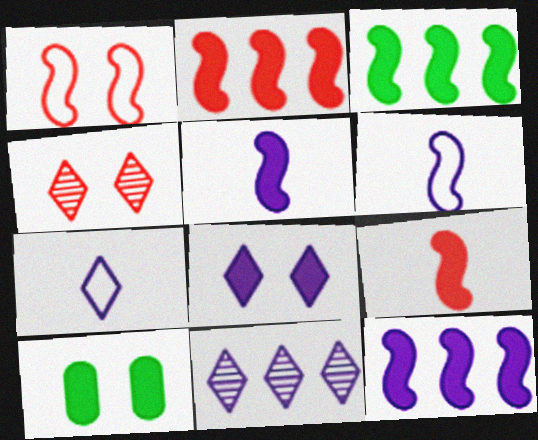[[2, 3, 12], 
[7, 8, 11]]